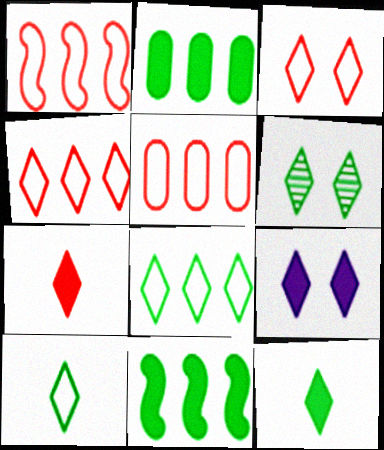[[1, 4, 5], 
[3, 6, 9], 
[6, 8, 12]]